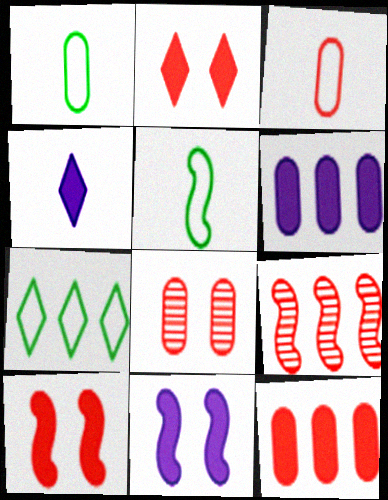[[1, 6, 8], 
[2, 3, 9], 
[3, 8, 12], 
[4, 6, 11], 
[5, 9, 11], 
[6, 7, 9]]